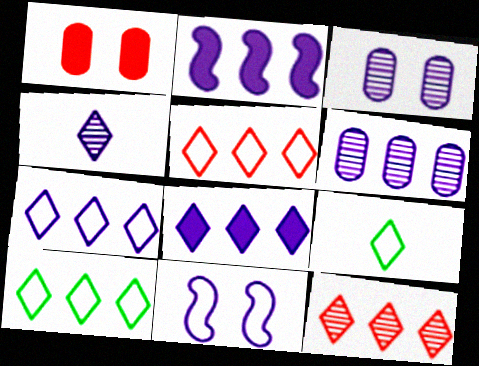[[2, 6, 7], 
[5, 7, 10], 
[8, 10, 12]]